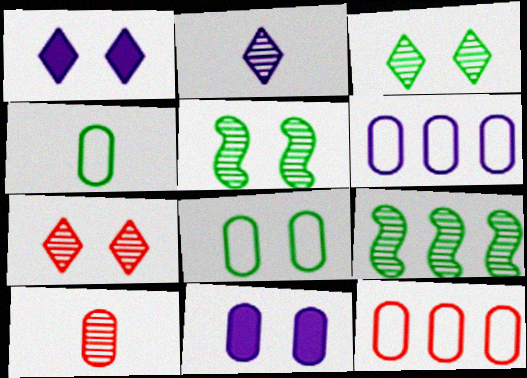[]